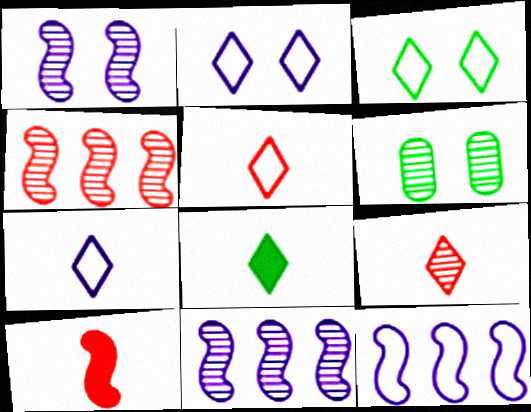[[6, 9, 11], 
[7, 8, 9]]